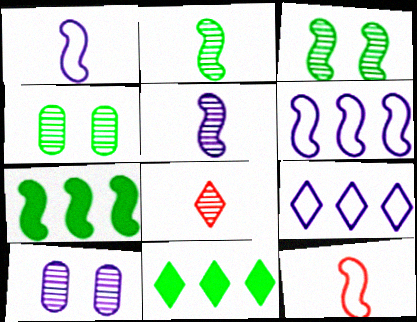[[10, 11, 12]]